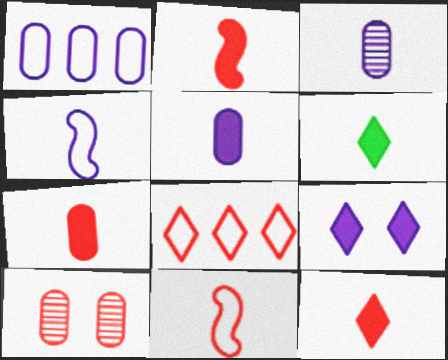[[2, 5, 6], 
[2, 7, 12], 
[2, 8, 10], 
[3, 6, 11]]